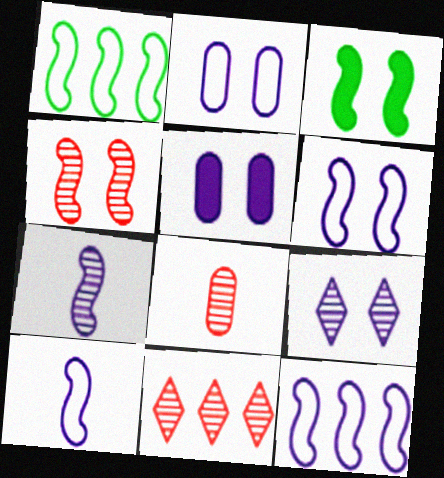[[3, 4, 6], 
[4, 8, 11], 
[5, 6, 9], 
[6, 10, 12]]